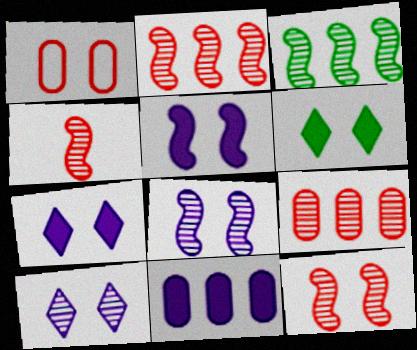[[1, 6, 8], 
[2, 4, 12], 
[3, 4, 8]]